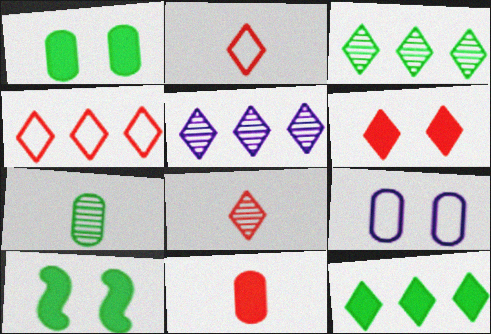[[4, 5, 12], 
[4, 6, 8]]